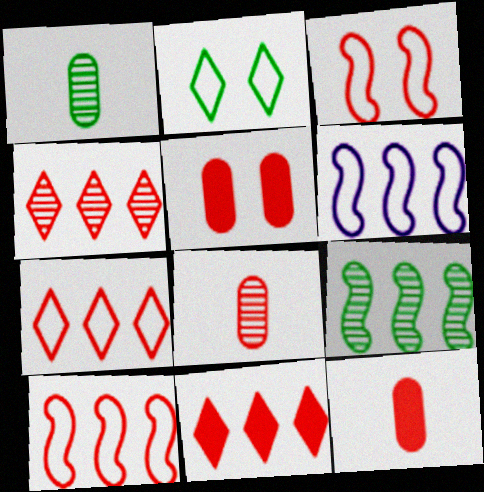[[3, 4, 12], 
[3, 8, 11], 
[4, 7, 11]]